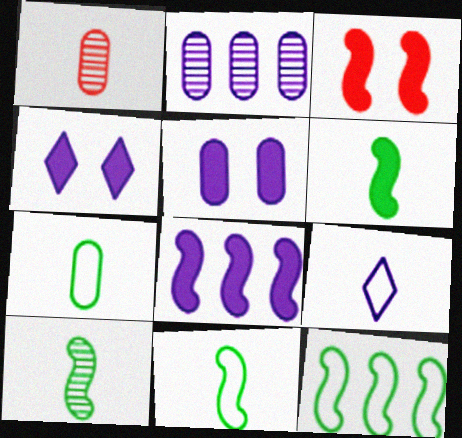[[1, 4, 12], 
[1, 6, 9], 
[3, 6, 8], 
[6, 10, 11]]